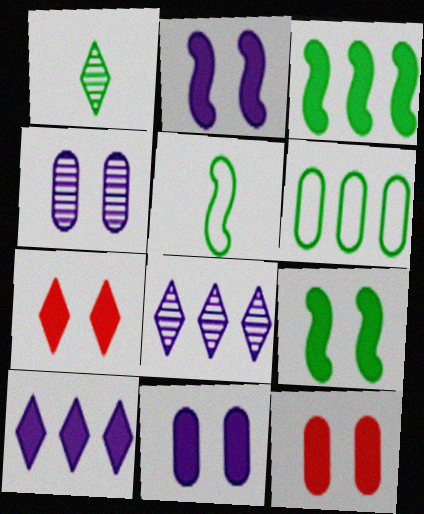[[1, 6, 9], 
[5, 8, 12], 
[7, 9, 11]]